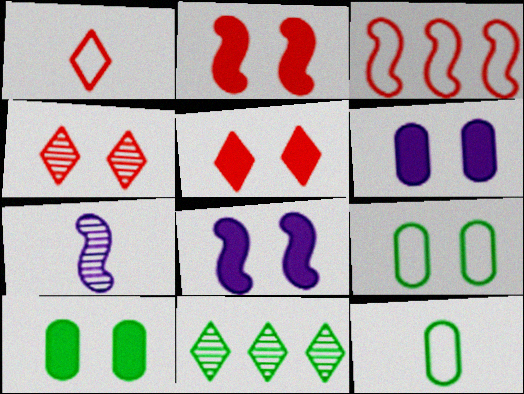[[4, 8, 9], 
[5, 8, 10]]